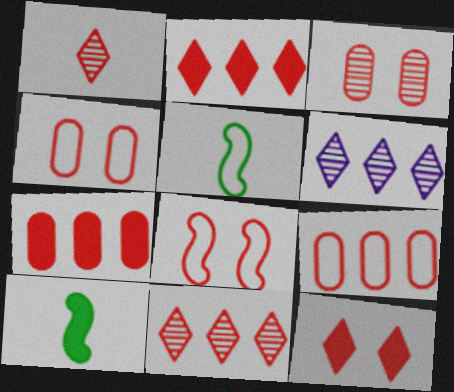[[1, 7, 8], 
[3, 8, 12], 
[4, 6, 10]]